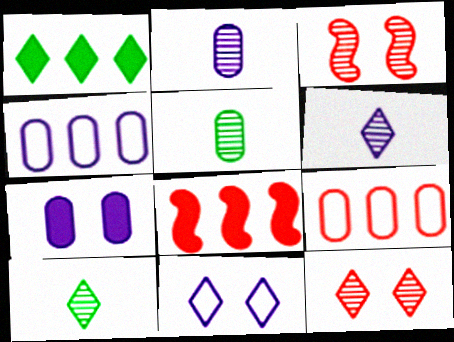[[2, 4, 7], 
[5, 7, 9], 
[5, 8, 11]]